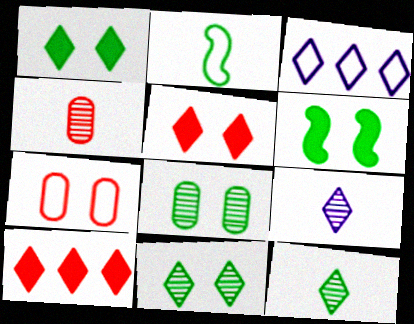[[2, 3, 7], 
[3, 4, 6], 
[3, 5, 12]]